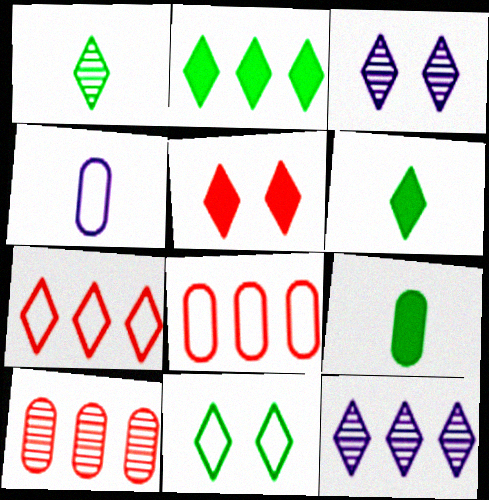[[1, 2, 11], 
[2, 7, 12], 
[3, 5, 11], 
[3, 6, 7]]